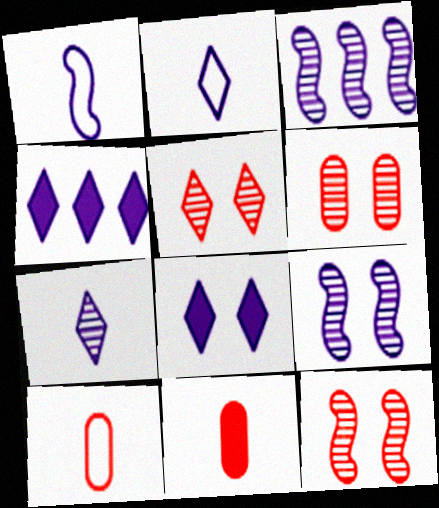[[5, 6, 12]]